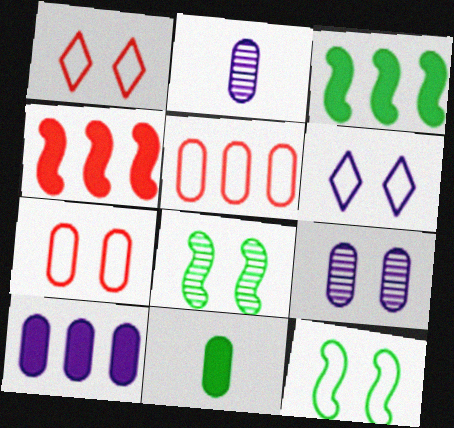[[1, 2, 3], 
[5, 9, 11], 
[6, 7, 12]]